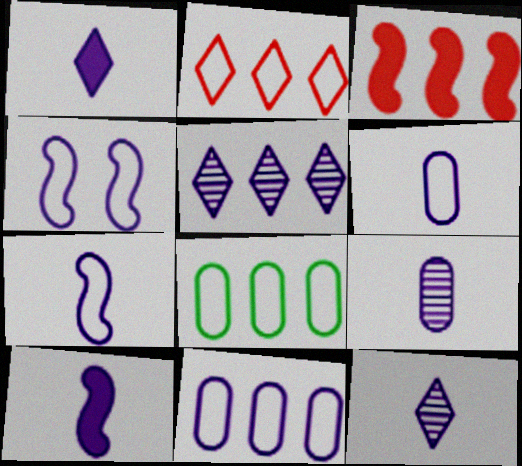[[1, 7, 9], 
[3, 5, 8], 
[6, 10, 12]]